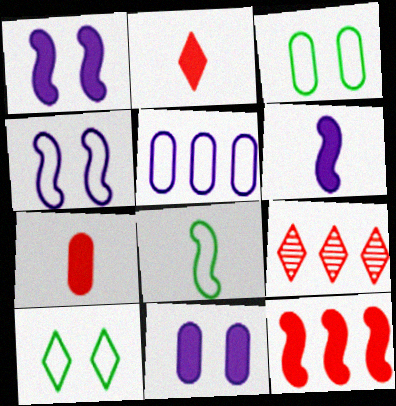[[3, 6, 9], 
[8, 9, 11]]